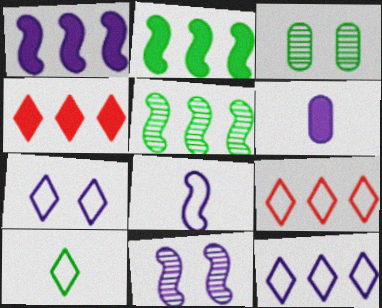[[1, 8, 11], 
[2, 3, 10], 
[3, 4, 8], 
[6, 11, 12], 
[7, 9, 10]]